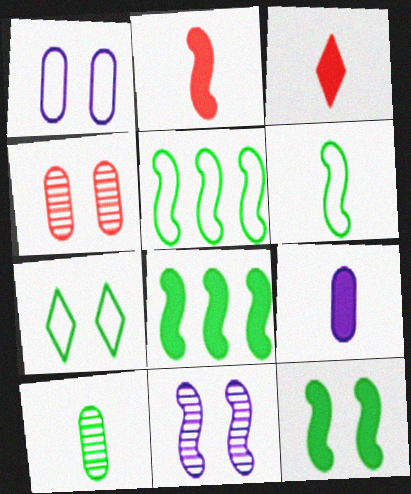[[2, 5, 11], 
[7, 8, 10]]